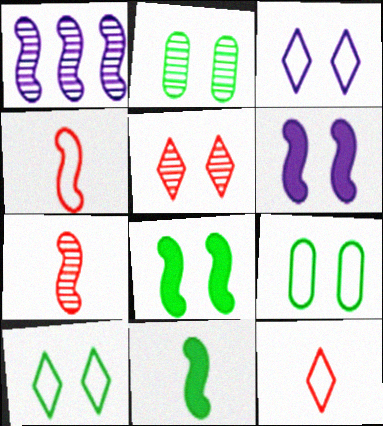[[1, 4, 8], 
[2, 8, 10], 
[5, 6, 9]]